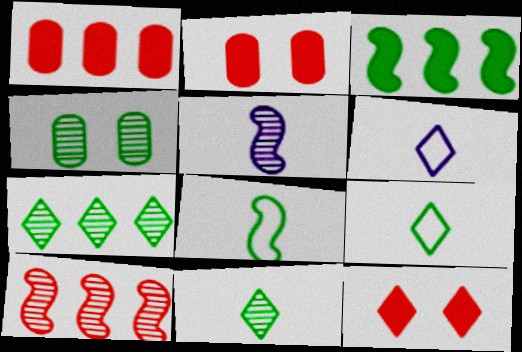[[3, 4, 9], 
[6, 7, 12]]